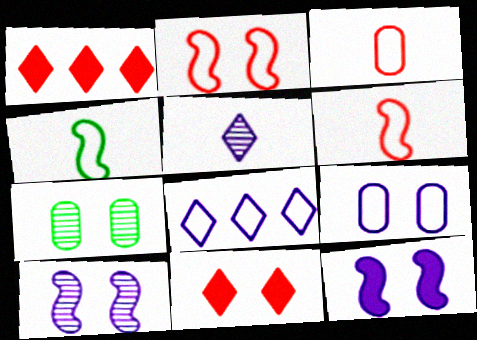[]